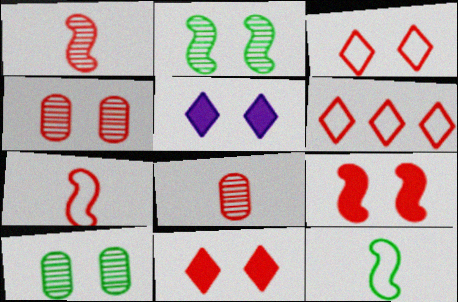[[3, 4, 9], 
[6, 8, 9]]